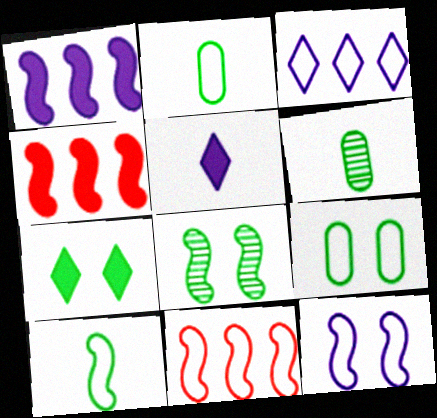[[7, 8, 9], 
[10, 11, 12]]